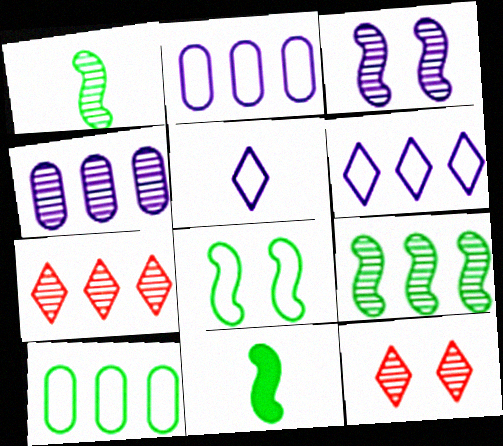[[1, 4, 12], 
[2, 11, 12], 
[4, 7, 9], 
[8, 9, 11]]